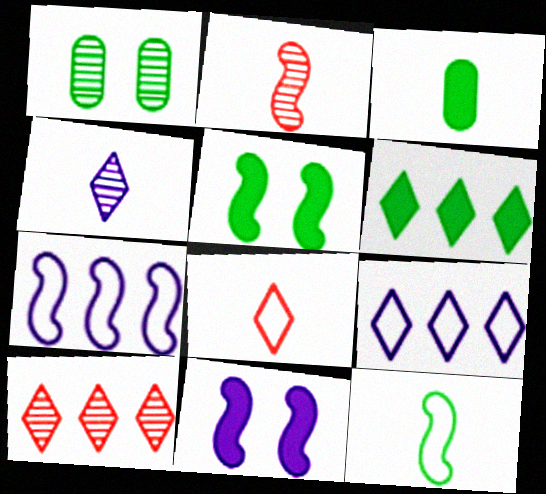[[1, 6, 12], 
[2, 5, 7], 
[3, 5, 6], 
[6, 9, 10]]